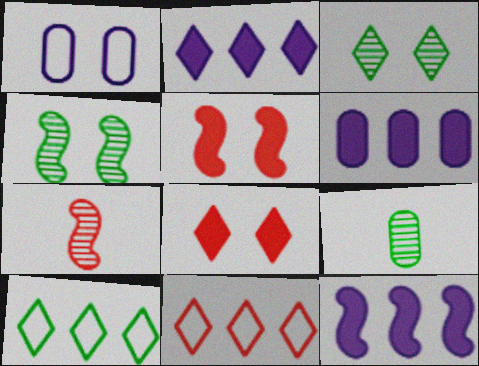[[1, 3, 5], 
[1, 4, 8], 
[2, 6, 12]]